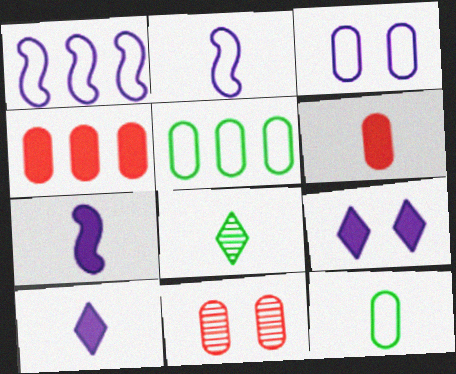[[2, 6, 8]]